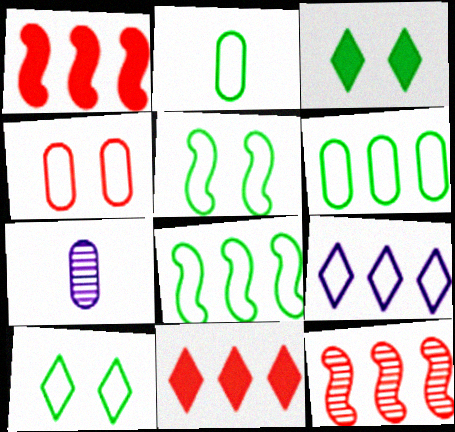[[1, 7, 10], 
[2, 8, 10], 
[5, 7, 11]]